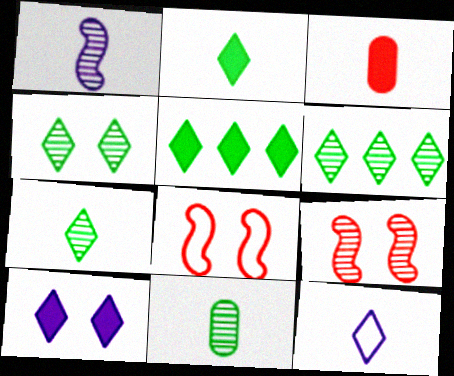[[4, 6, 7]]